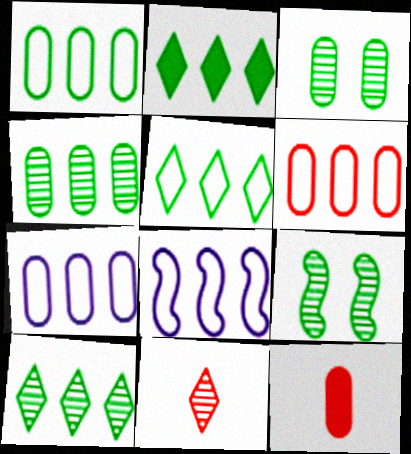[[1, 6, 7], 
[2, 5, 10], 
[3, 7, 12], 
[5, 6, 8]]